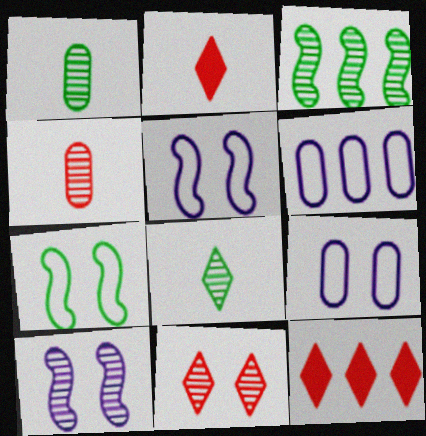[[1, 5, 12], 
[2, 3, 9], 
[3, 6, 12]]